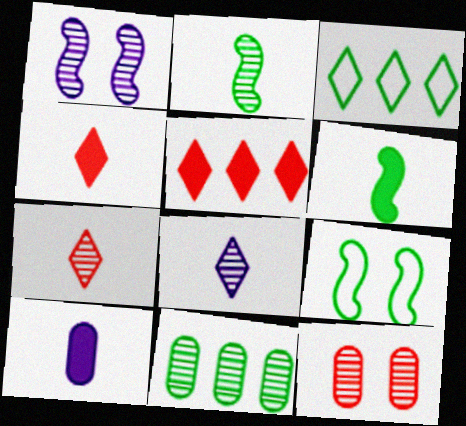[[1, 7, 11], 
[4, 6, 10]]